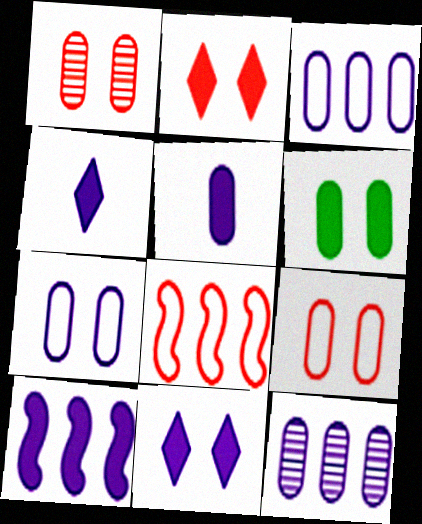[[1, 6, 7], 
[5, 7, 12], 
[5, 10, 11]]